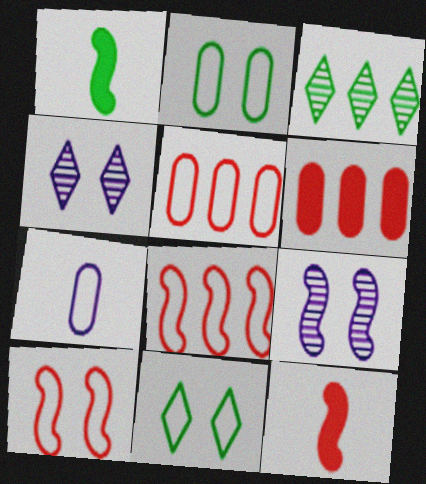[[1, 2, 3], 
[1, 4, 5], 
[1, 8, 9], 
[2, 5, 7], 
[7, 8, 11]]